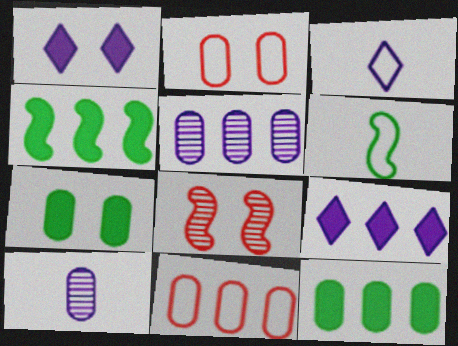[[2, 10, 12], 
[3, 8, 12], 
[5, 11, 12], 
[7, 10, 11]]